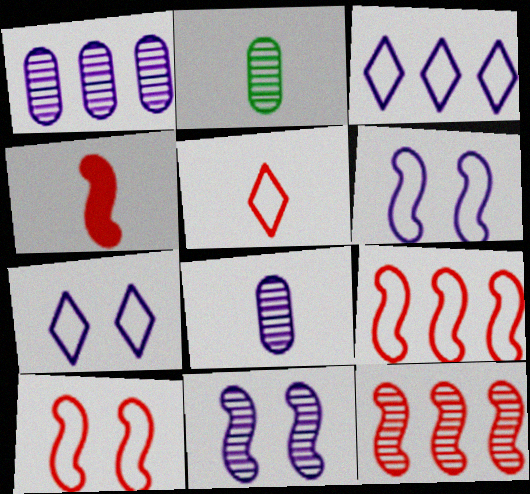[[4, 10, 12]]